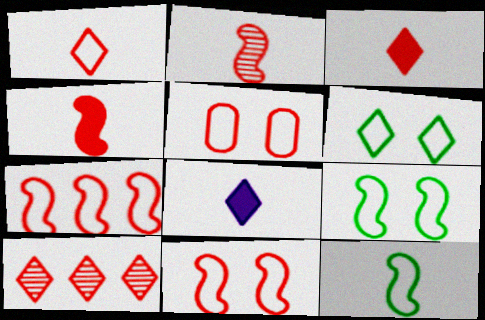[[1, 5, 7], 
[4, 5, 10], 
[6, 8, 10]]